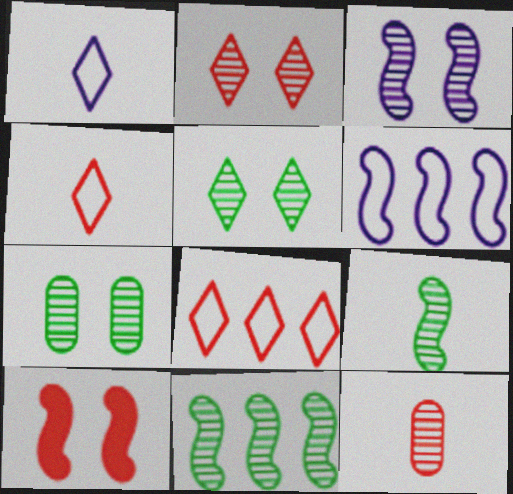[[2, 3, 7], 
[6, 9, 10], 
[8, 10, 12]]